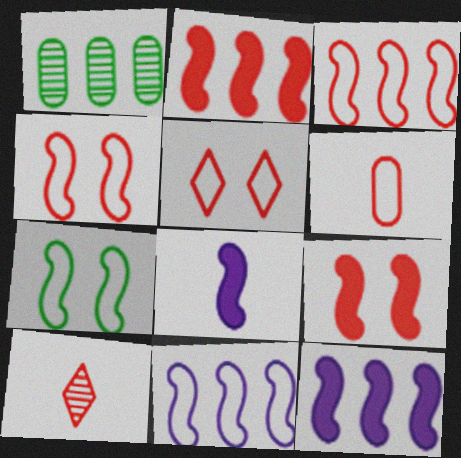[[1, 5, 8], 
[3, 5, 6]]